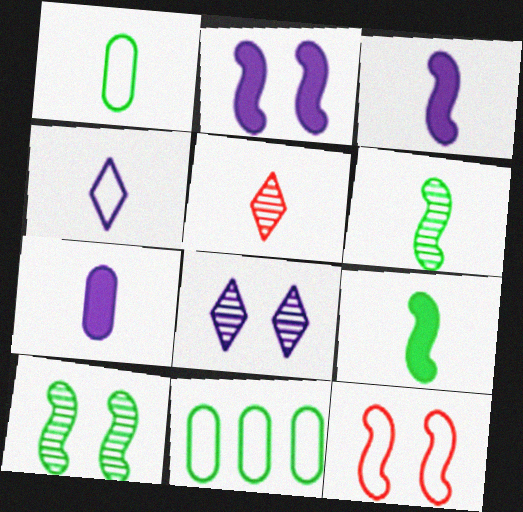[[1, 3, 5], 
[2, 5, 11], 
[2, 10, 12], 
[4, 11, 12]]